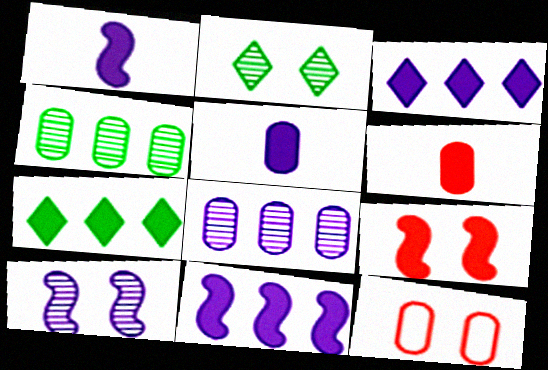[[4, 5, 12], 
[5, 7, 9]]